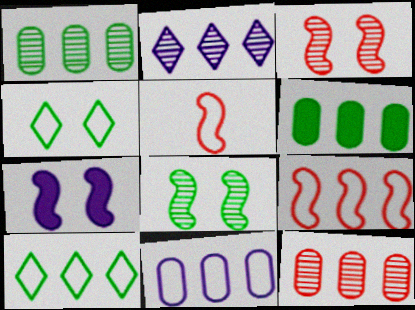[[2, 6, 9], 
[4, 5, 11], 
[6, 11, 12], 
[9, 10, 11]]